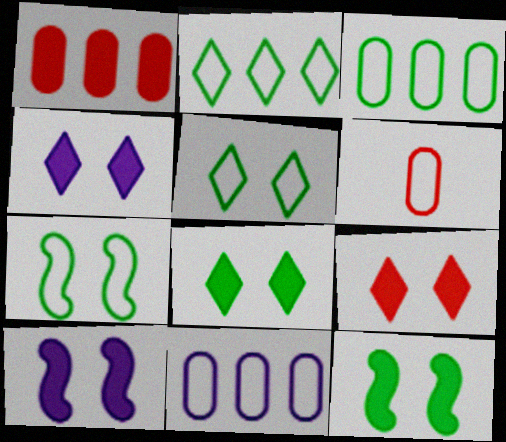[[4, 8, 9]]